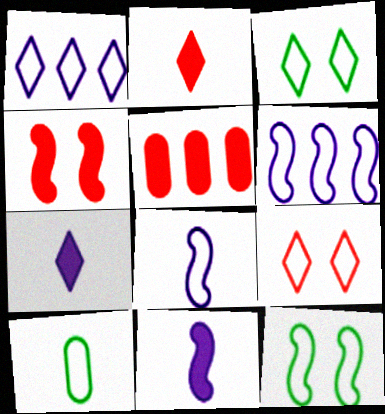[[2, 4, 5], 
[6, 9, 10]]